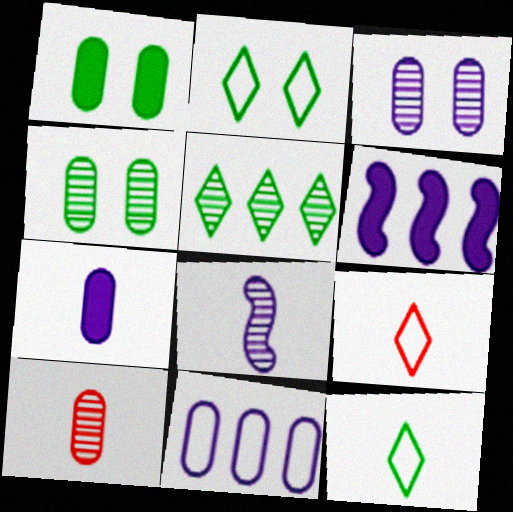[[1, 10, 11], 
[2, 6, 10], 
[3, 7, 11], 
[4, 6, 9]]